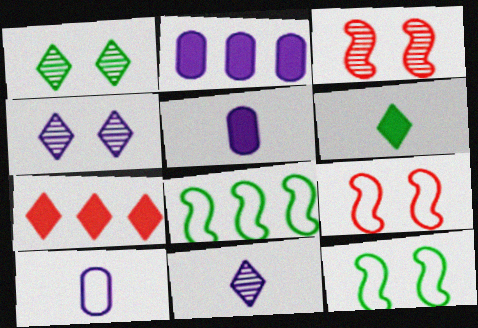[]